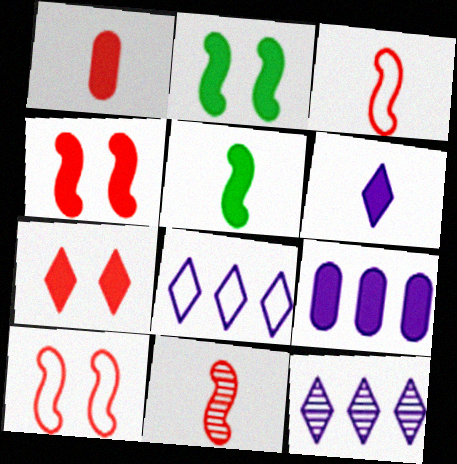[[1, 5, 6], 
[5, 7, 9]]